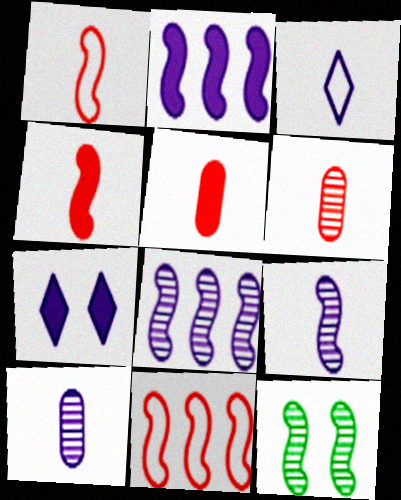[[1, 2, 12]]